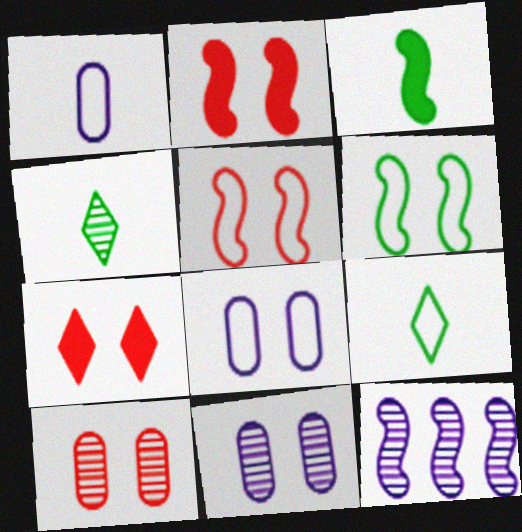[[3, 5, 12], 
[4, 10, 12], 
[5, 7, 10], 
[6, 7, 11]]